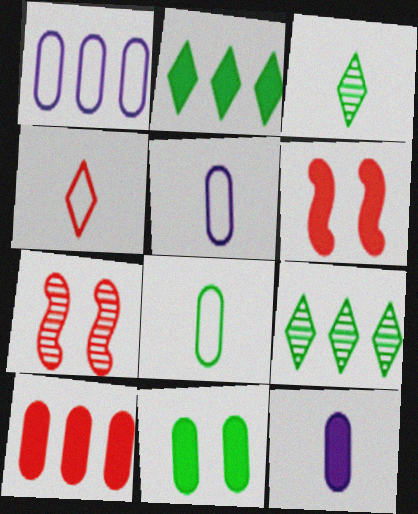[[1, 3, 6], 
[2, 5, 7], 
[2, 6, 12], 
[4, 7, 10], 
[5, 6, 9], 
[10, 11, 12]]